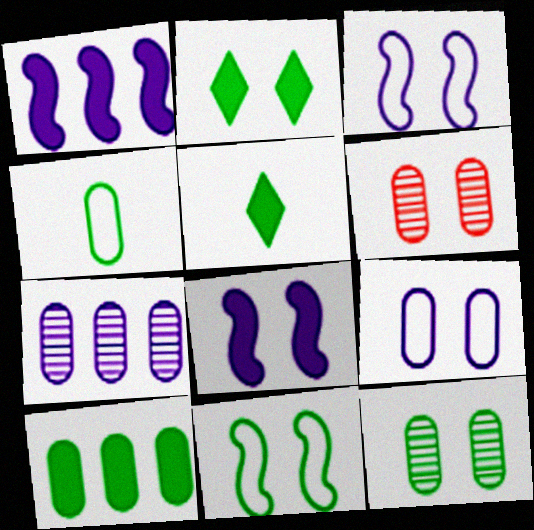[[2, 3, 6], 
[2, 11, 12], 
[4, 10, 12]]